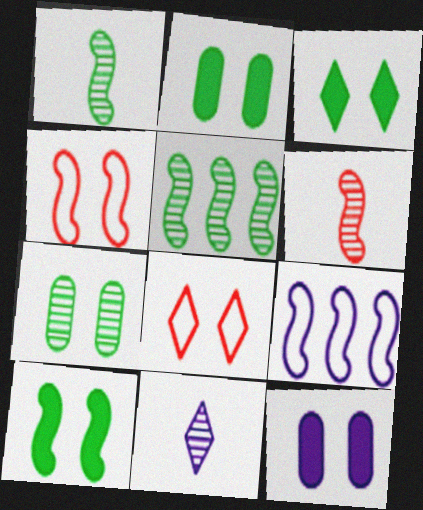[[2, 3, 10], 
[6, 9, 10], 
[9, 11, 12]]